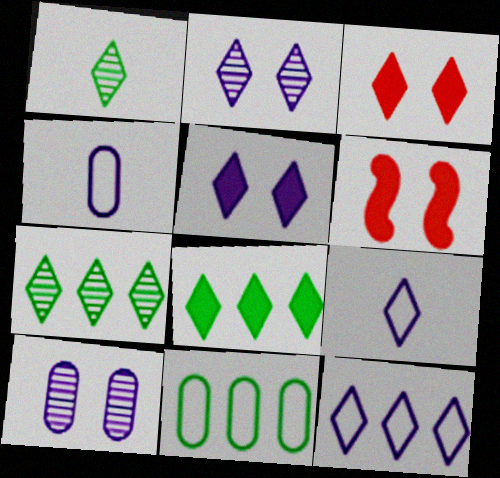[[1, 3, 12], 
[3, 7, 9], 
[4, 6, 7]]